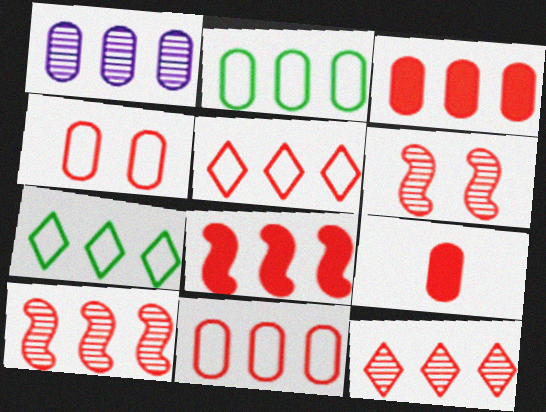[[1, 2, 3], 
[1, 7, 8], 
[3, 5, 10], 
[5, 6, 9], 
[8, 11, 12]]